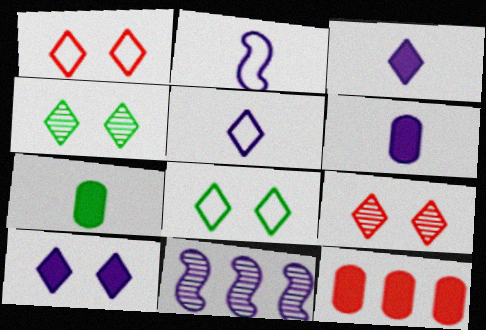[[1, 4, 10], 
[1, 7, 11], 
[2, 4, 12], 
[8, 9, 10]]